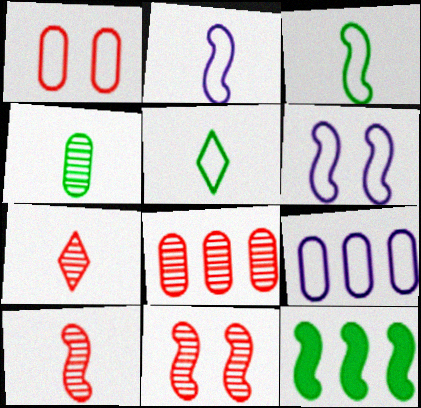[[2, 11, 12], 
[6, 10, 12], 
[7, 8, 11]]